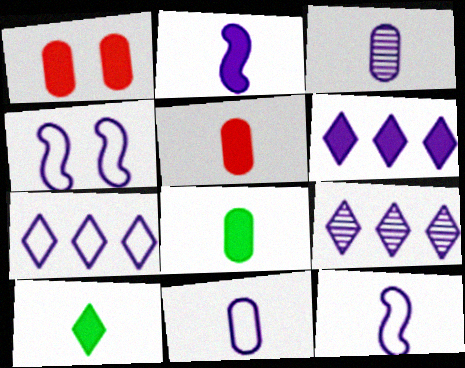[[2, 5, 10], 
[3, 4, 6], 
[4, 7, 11], 
[6, 7, 9]]